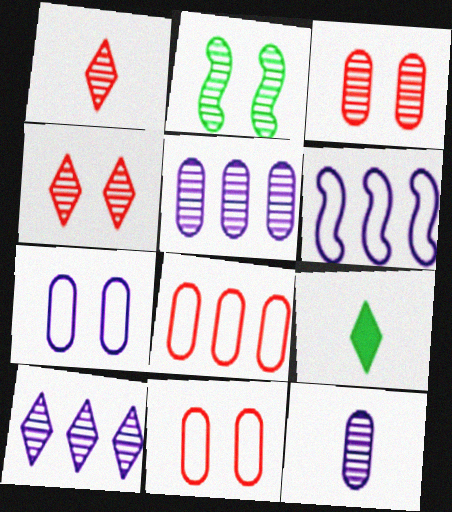[[1, 2, 5], 
[3, 6, 9]]